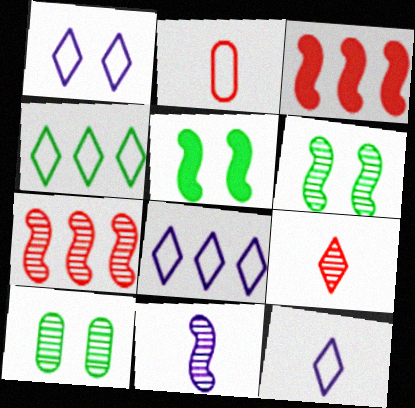[[1, 8, 12], 
[3, 10, 12], 
[6, 7, 11]]